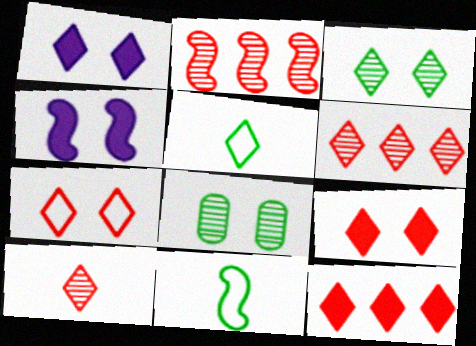[[1, 3, 7], 
[1, 5, 6], 
[2, 4, 11], 
[4, 7, 8], 
[7, 10, 12]]